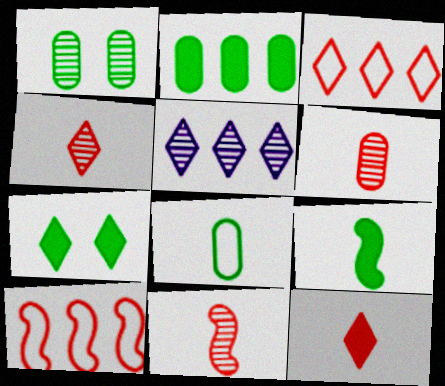[[1, 2, 8], 
[1, 5, 11], 
[2, 5, 10], 
[2, 7, 9], 
[4, 6, 11]]